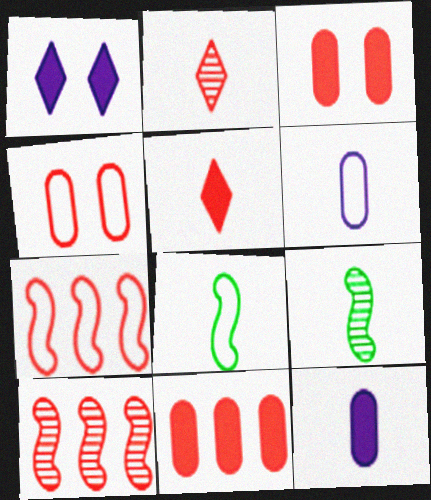[[2, 3, 7], 
[2, 8, 12], 
[4, 5, 10], 
[5, 6, 9]]